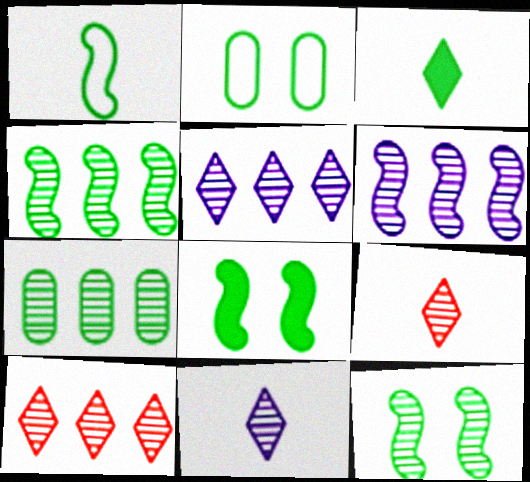[[1, 4, 8], 
[2, 3, 4], 
[6, 7, 10]]